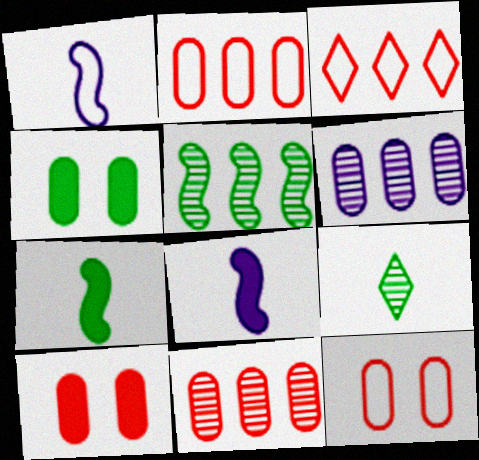[]